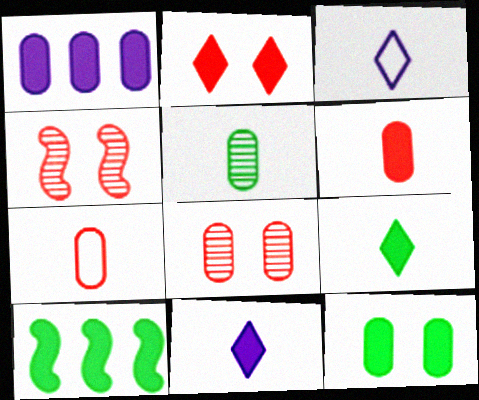[[1, 6, 12], 
[3, 8, 10], 
[9, 10, 12]]